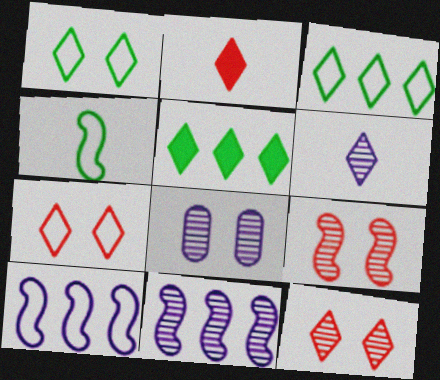[[5, 6, 7], 
[6, 8, 11]]